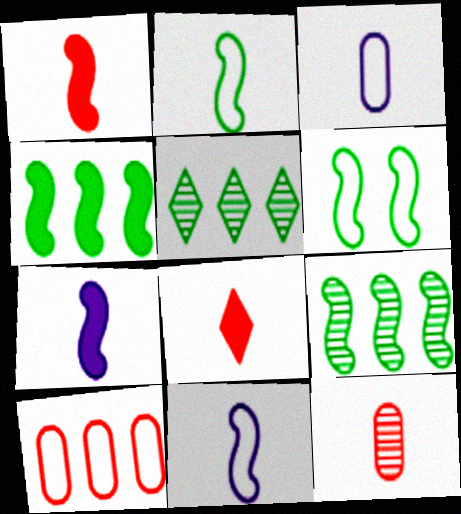[]